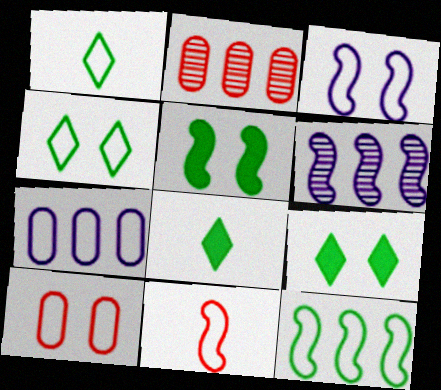[[2, 3, 8], 
[3, 4, 10], 
[3, 11, 12], 
[4, 7, 11], 
[5, 6, 11], 
[6, 8, 10]]